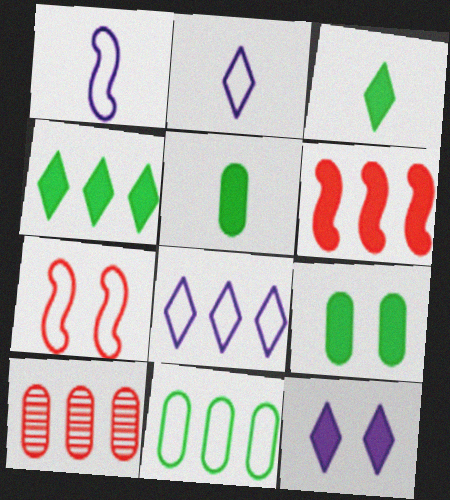[[2, 7, 11], 
[5, 6, 12]]